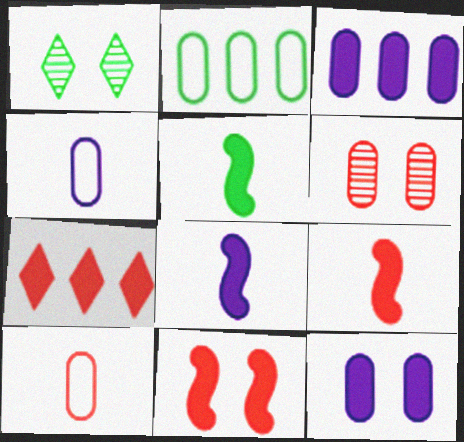[[1, 2, 5], 
[5, 7, 12], 
[5, 8, 9]]